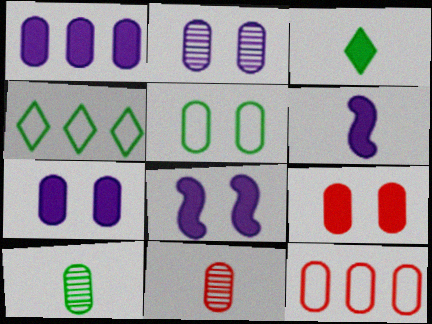[[1, 5, 11], 
[2, 5, 9], 
[4, 8, 11], 
[7, 10, 12], 
[9, 11, 12]]